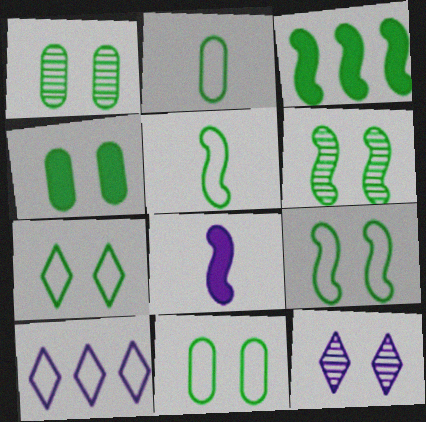[[1, 4, 11], 
[3, 5, 6], 
[4, 6, 7], 
[7, 9, 11]]